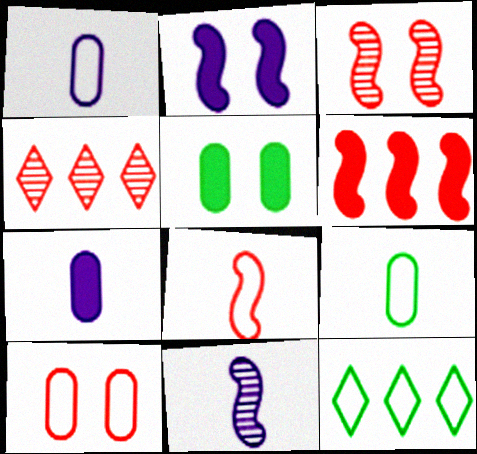[[2, 4, 9], 
[3, 6, 8], 
[3, 7, 12]]